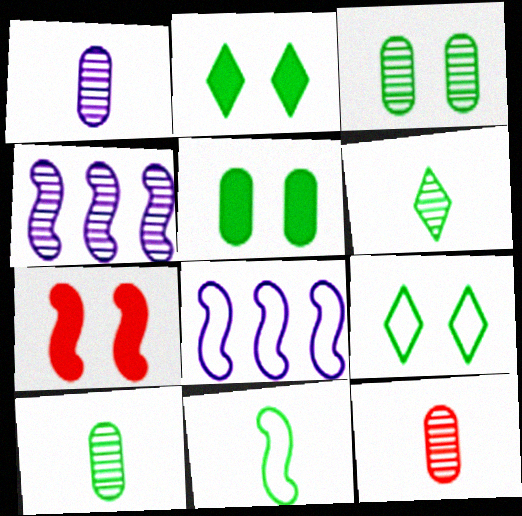[[1, 10, 12], 
[2, 8, 12], 
[4, 7, 11]]